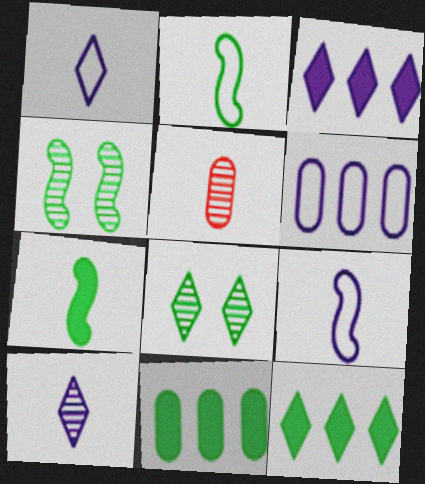[[1, 5, 7], 
[2, 8, 11]]